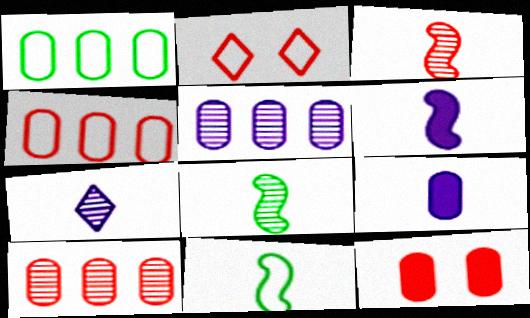[[3, 6, 11]]